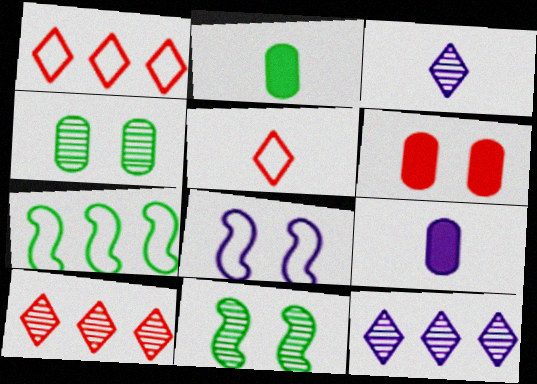[[1, 9, 11], 
[2, 8, 10], 
[3, 6, 7], 
[8, 9, 12]]